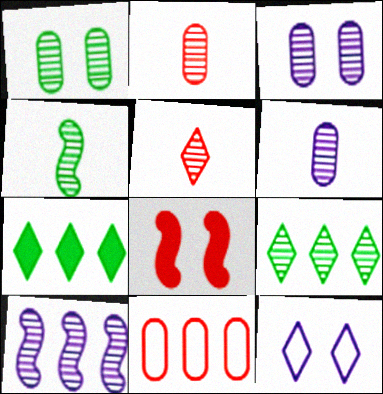[[1, 4, 9], 
[1, 5, 10], 
[1, 8, 12], 
[4, 5, 6], 
[5, 7, 12], 
[5, 8, 11], 
[7, 10, 11]]